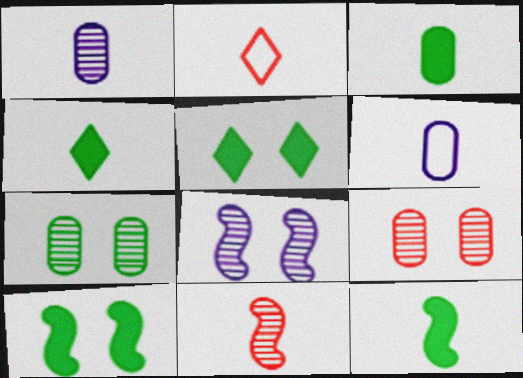[[1, 2, 12], 
[3, 4, 12], 
[4, 6, 11]]